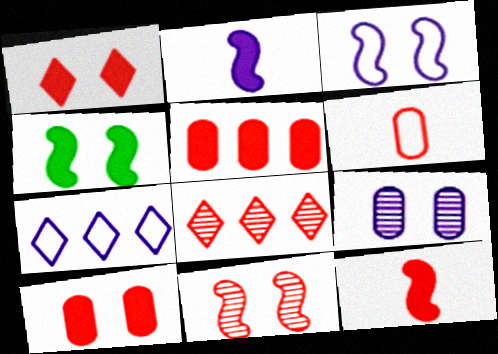[[1, 5, 12], 
[2, 7, 9], 
[3, 4, 11]]